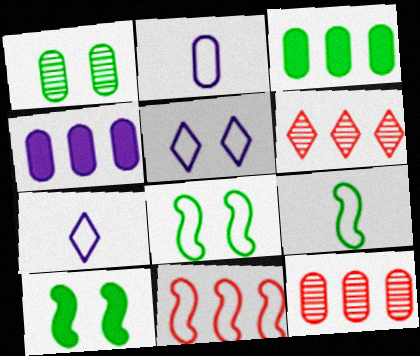[[2, 6, 10], 
[7, 10, 12]]